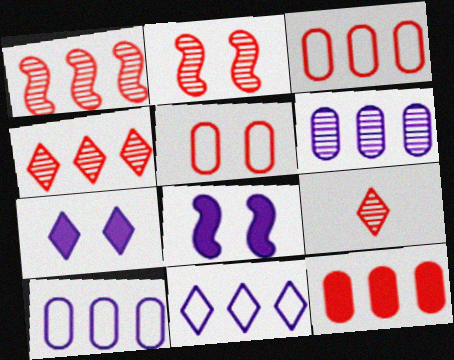[]